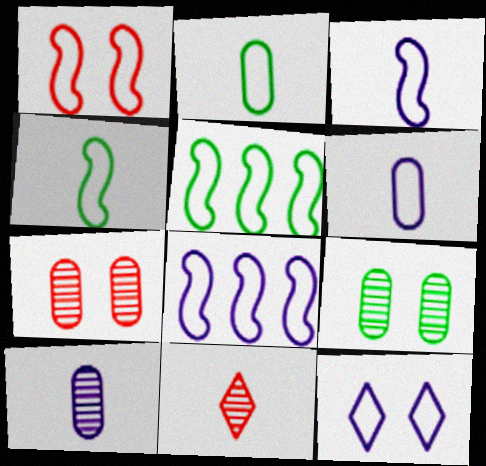[[1, 3, 5], 
[1, 4, 8], 
[6, 8, 12]]